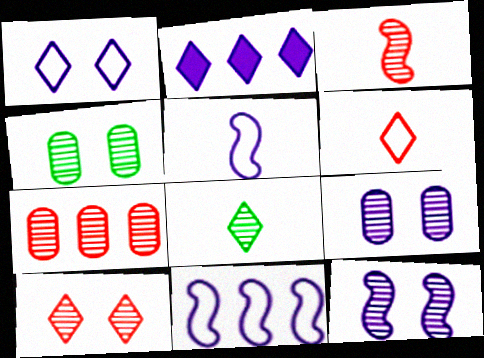[[2, 5, 9], 
[3, 7, 10], 
[4, 10, 12], 
[7, 8, 12]]